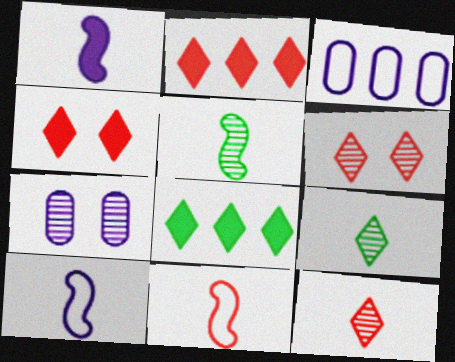[[1, 5, 11], 
[3, 4, 5], 
[7, 8, 11]]